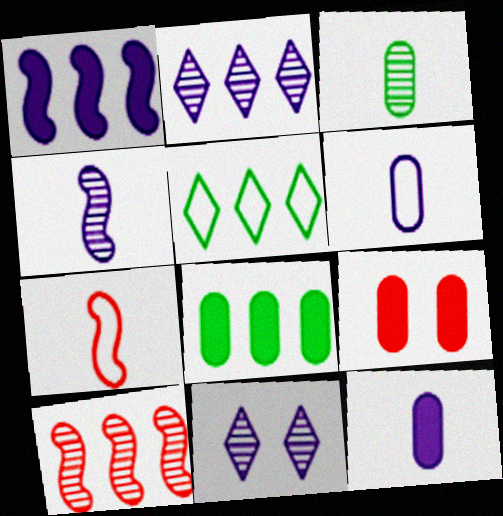[[1, 6, 11], 
[3, 10, 11], 
[4, 5, 9], 
[7, 8, 11], 
[8, 9, 12]]